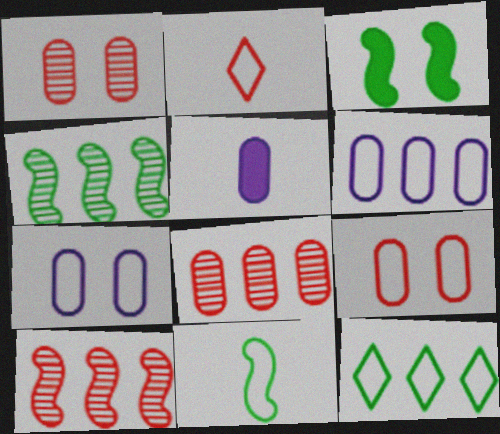[[3, 4, 11]]